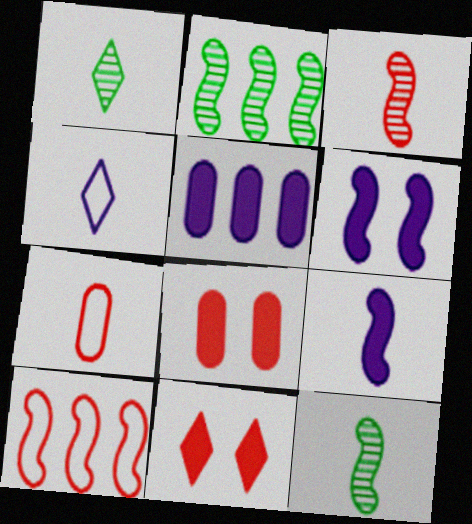[[1, 7, 9], 
[2, 4, 8], 
[6, 10, 12]]